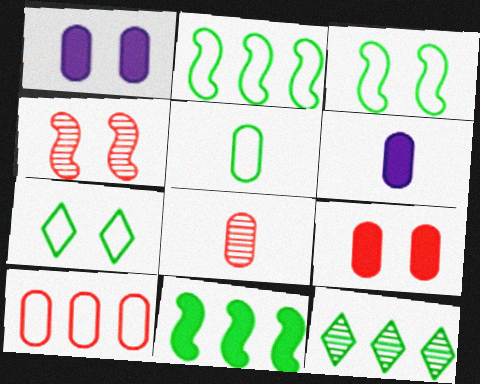[[1, 4, 7], 
[2, 5, 7], 
[5, 6, 8], 
[8, 9, 10]]